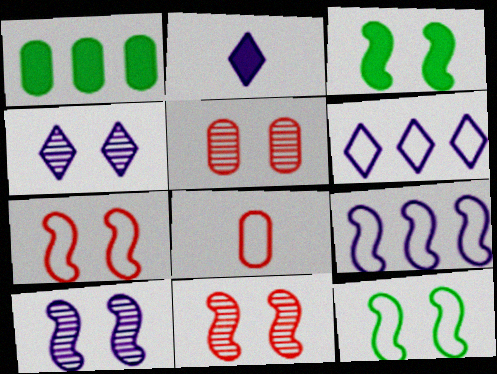[[2, 4, 6], 
[3, 7, 10], 
[6, 8, 12]]